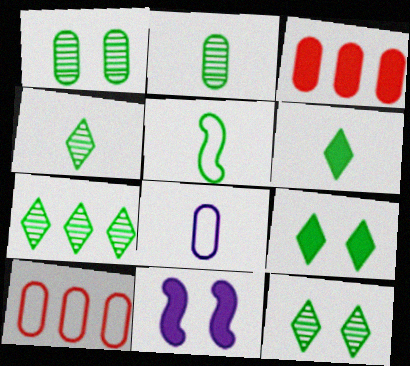[[1, 3, 8], 
[2, 5, 6], 
[3, 6, 11], 
[4, 7, 12], 
[4, 10, 11]]